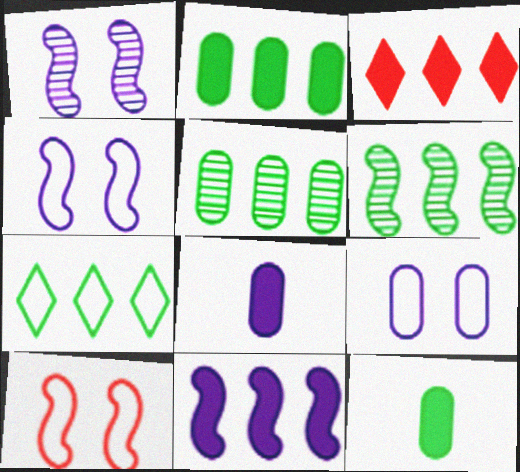[[2, 3, 11], 
[2, 6, 7]]